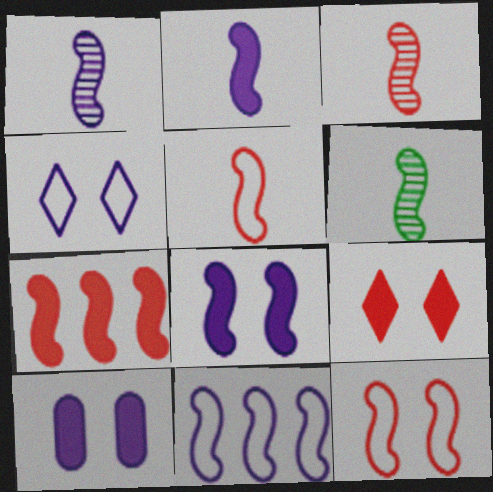[[1, 3, 6], 
[1, 8, 11], 
[2, 5, 6], 
[3, 7, 12]]